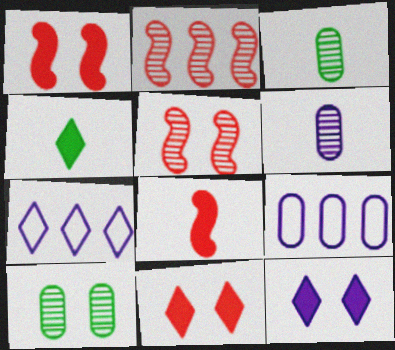[[1, 3, 7], 
[4, 5, 9], 
[7, 8, 10]]